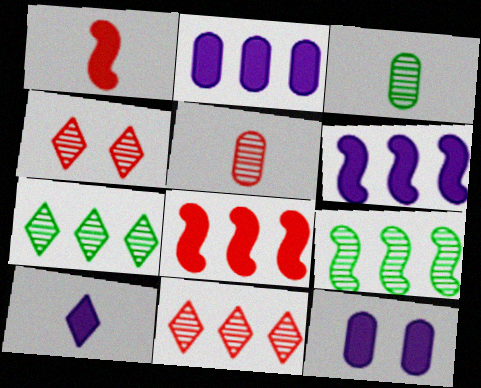[[6, 10, 12]]